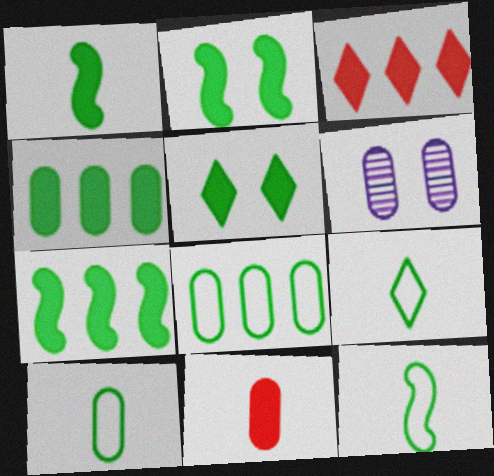[[1, 2, 7], 
[1, 4, 5], 
[3, 6, 12], 
[6, 8, 11], 
[9, 10, 12]]